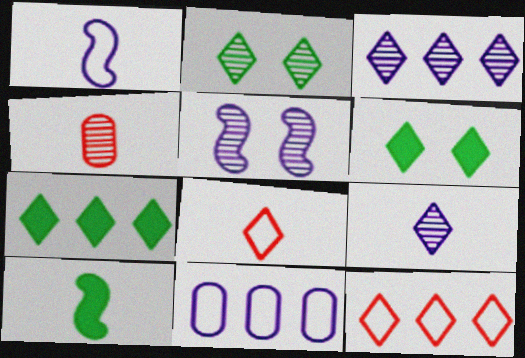[[3, 6, 8], 
[3, 7, 12], 
[6, 9, 12]]